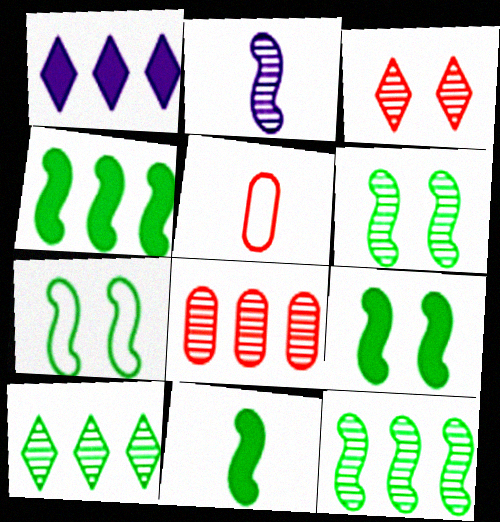[[1, 5, 6], 
[4, 9, 11], 
[6, 7, 9], 
[7, 11, 12]]